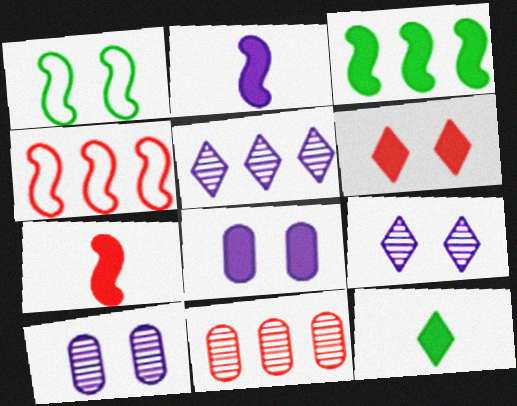[[1, 6, 10], 
[4, 10, 12]]